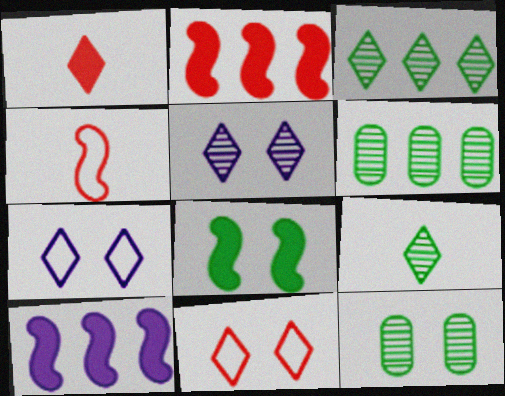[[1, 3, 7]]